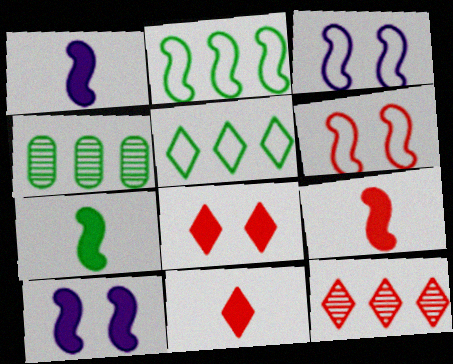[[1, 7, 9], 
[3, 4, 11]]